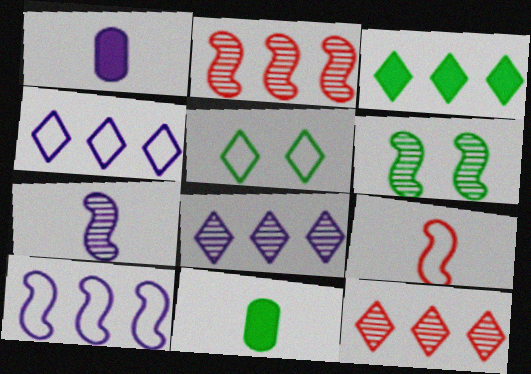[[1, 2, 5], 
[2, 6, 7], 
[3, 4, 12]]